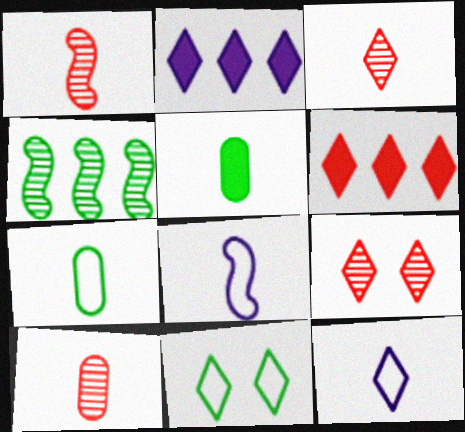[[1, 3, 10], 
[1, 5, 12], 
[2, 3, 11], 
[3, 5, 8], 
[4, 5, 11]]